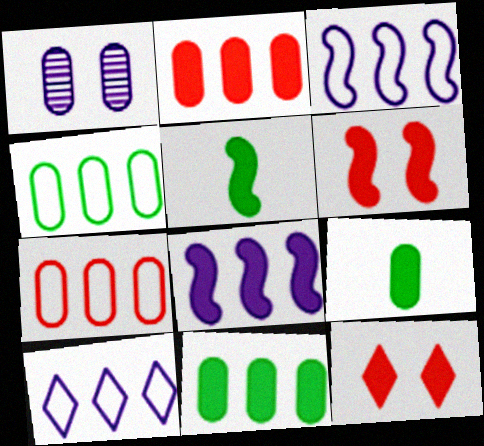[[1, 7, 9], 
[5, 6, 8], 
[8, 9, 12]]